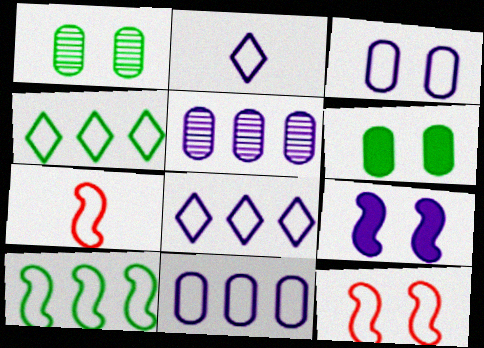[[2, 5, 9], 
[3, 4, 7]]